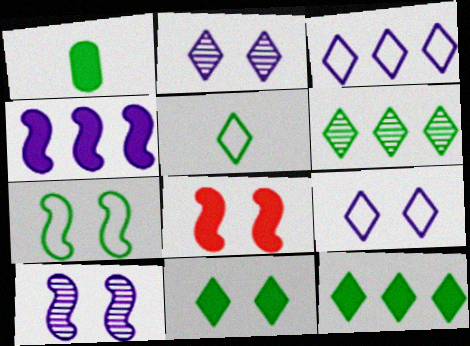[[1, 6, 7], 
[5, 6, 11], 
[7, 8, 10]]